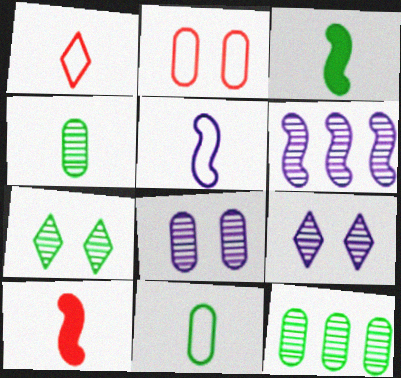[[1, 5, 11]]